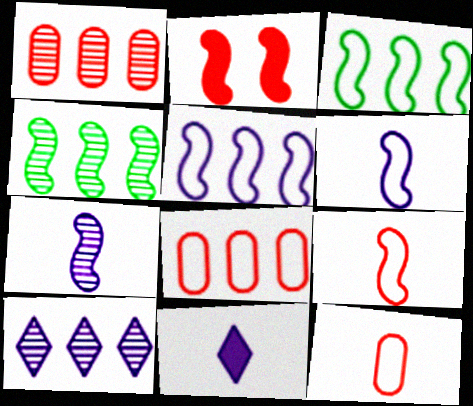[[1, 4, 10], 
[2, 3, 7], 
[2, 4, 6]]